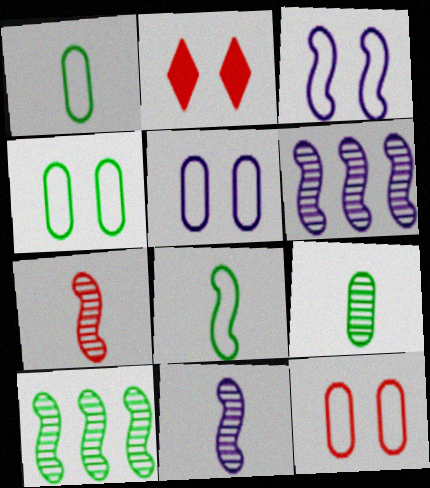[[1, 2, 6], 
[4, 5, 12]]